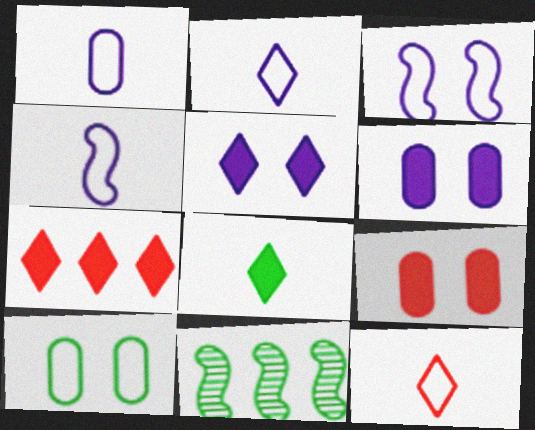[[1, 2, 4], 
[2, 9, 11], 
[5, 7, 8], 
[6, 11, 12], 
[8, 10, 11]]